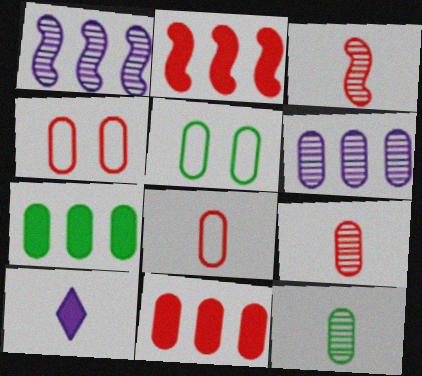[[4, 9, 11], 
[5, 7, 12]]